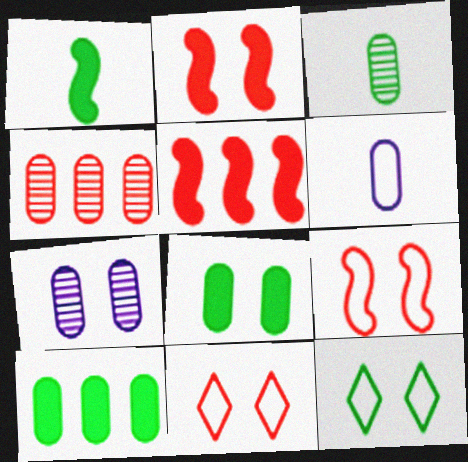[[2, 7, 12], 
[3, 4, 7], 
[4, 6, 8]]